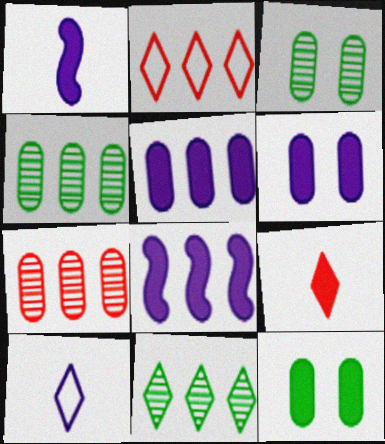[[1, 2, 3], 
[2, 4, 8], 
[8, 9, 12]]